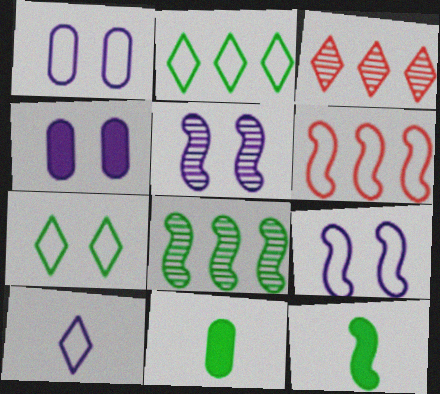[[1, 3, 12], 
[3, 9, 11], 
[5, 6, 12], 
[7, 8, 11]]